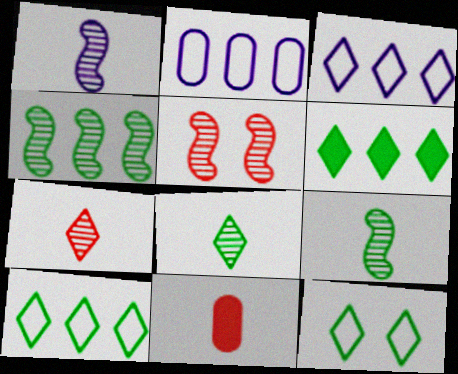[[1, 4, 5], 
[6, 8, 12]]